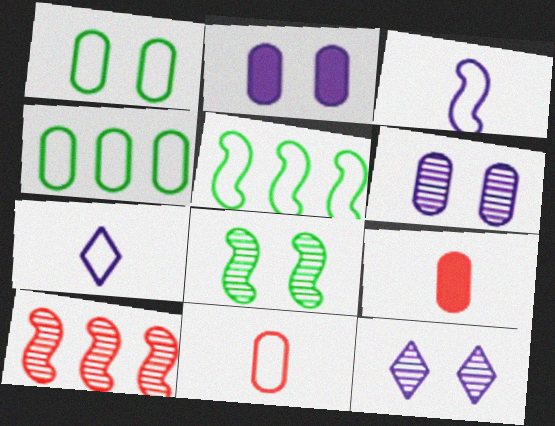[[4, 6, 9], 
[5, 9, 12]]